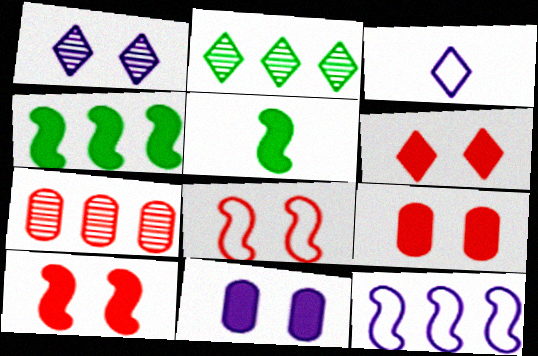[[2, 3, 6], 
[6, 9, 10]]